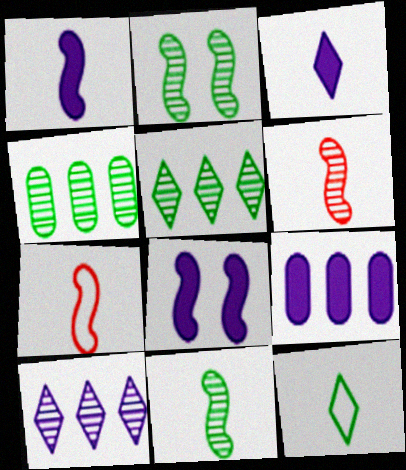[[1, 7, 11], 
[3, 8, 9]]